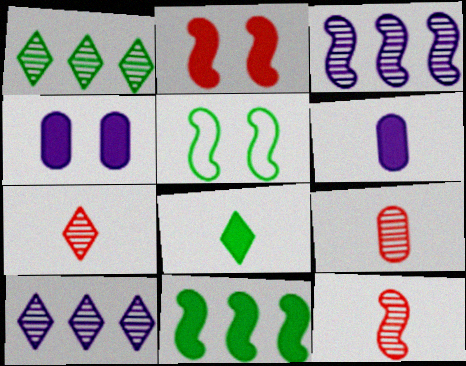[[7, 9, 12]]